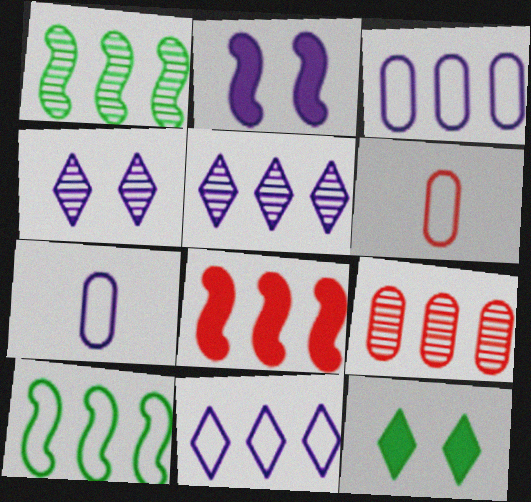[[1, 5, 9], 
[2, 5, 7]]